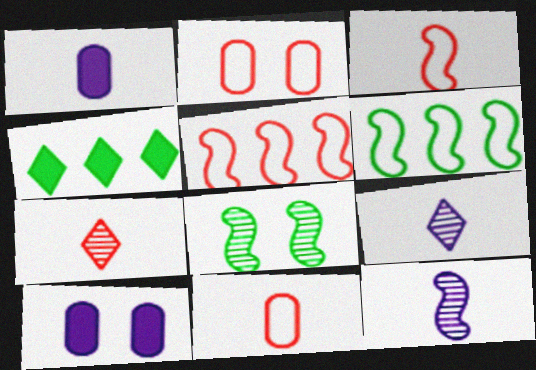[[2, 4, 12], 
[6, 7, 10]]